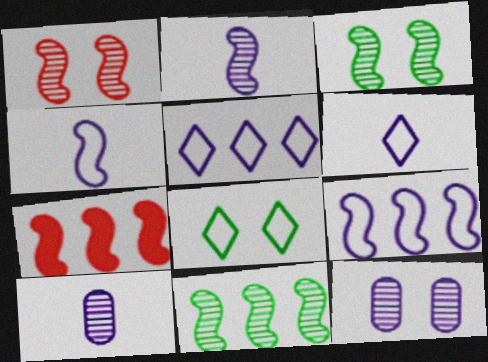[[1, 2, 11], 
[3, 4, 7], 
[7, 8, 10], 
[7, 9, 11]]